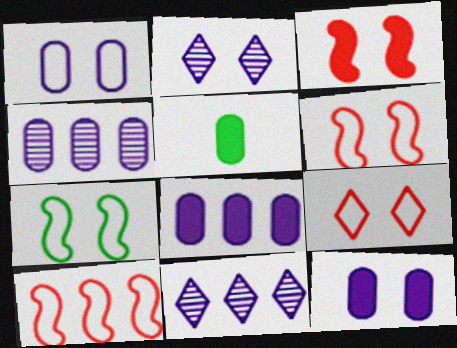[[1, 7, 9], 
[2, 5, 10], 
[5, 6, 11]]